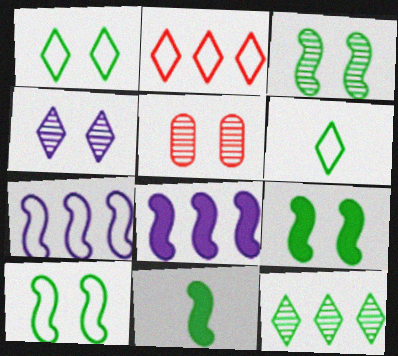[[3, 4, 5], 
[3, 9, 10], 
[5, 6, 8]]